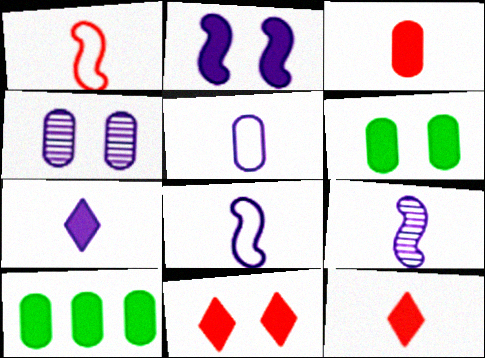[[2, 6, 11], 
[2, 10, 12], 
[5, 7, 9]]